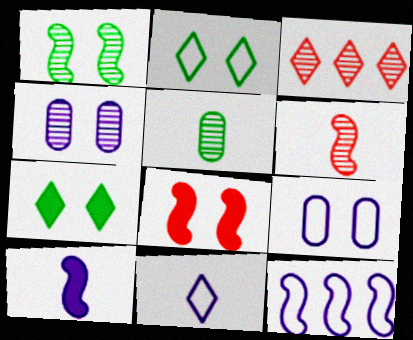[[2, 4, 8], 
[3, 7, 11], 
[9, 11, 12]]